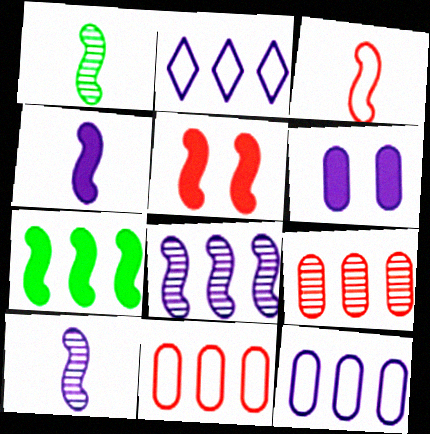[[1, 3, 4], 
[2, 6, 10], 
[2, 7, 9], 
[4, 5, 7]]